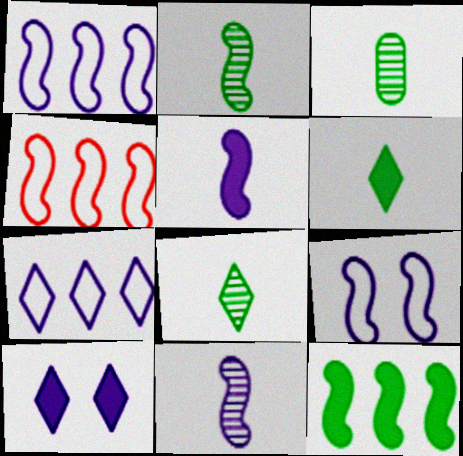[[2, 3, 8], 
[3, 4, 10]]